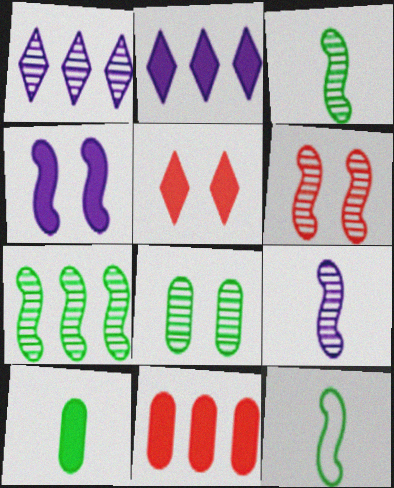[[6, 7, 9]]